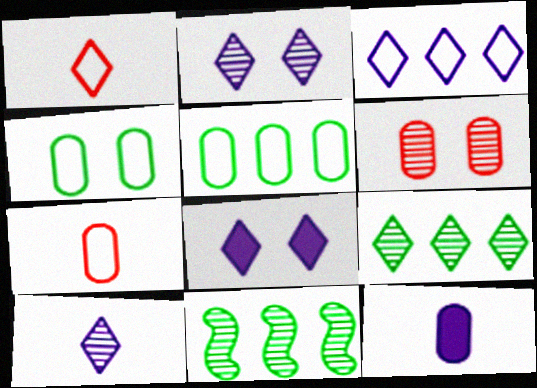[[1, 8, 9], 
[3, 8, 10], 
[5, 6, 12], 
[6, 10, 11], 
[7, 8, 11]]